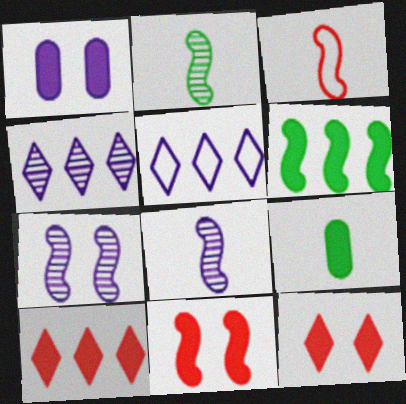[[1, 5, 8], 
[3, 6, 7]]